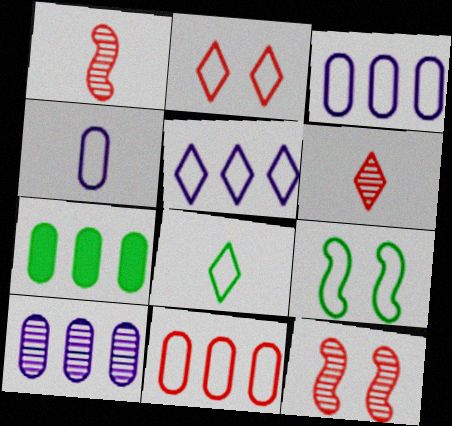[[2, 5, 8], 
[7, 10, 11]]